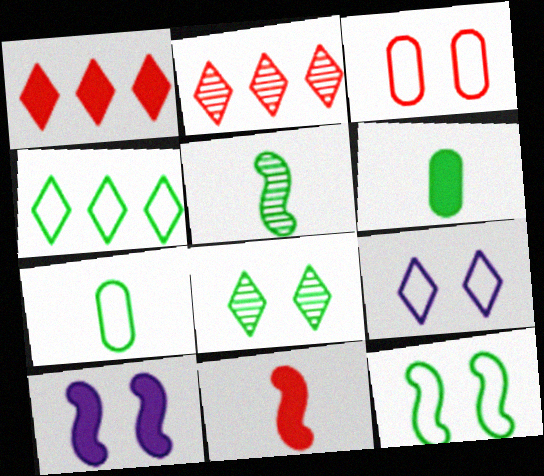[[1, 6, 10], 
[2, 3, 11], 
[2, 7, 10], 
[3, 8, 10], 
[3, 9, 12], 
[4, 7, 12]]